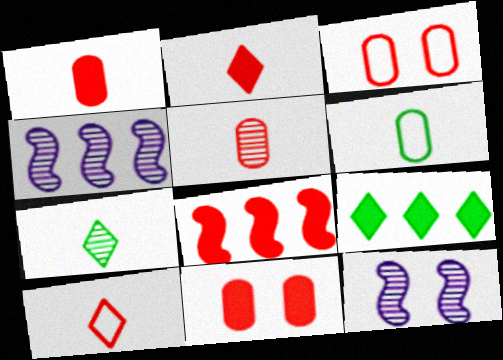[[2, 8, 11]]